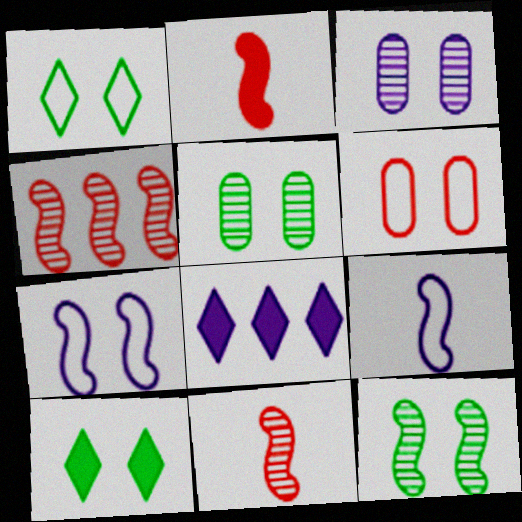[[1, 6, 7], 
[3, 8, 9]]